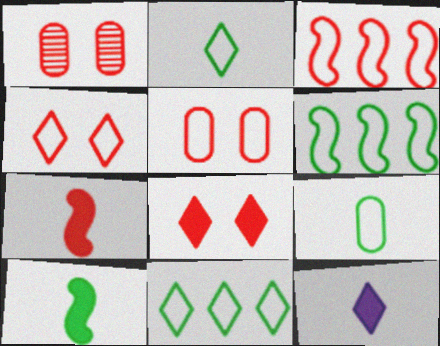[[1, 6, 12]]